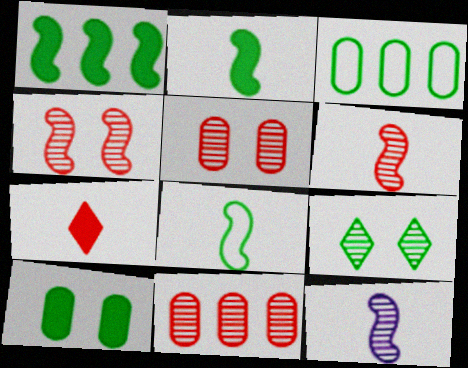[[2, 3, 9], 
[9, 11, 12]]